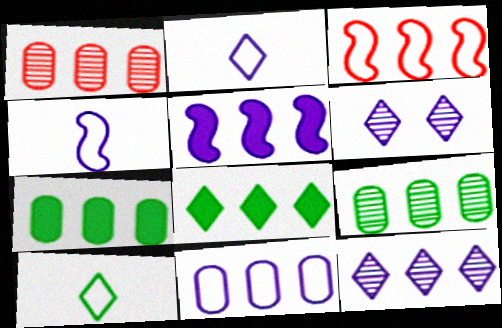[[1, 7, 11], 
[3, 7, 12], 
[5, 11, 12]]